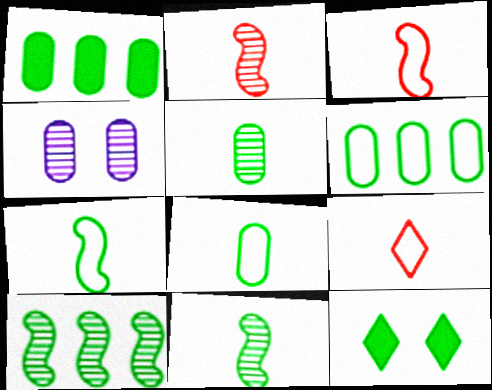[[6, 11, 12], 
[8, 10, 12]]